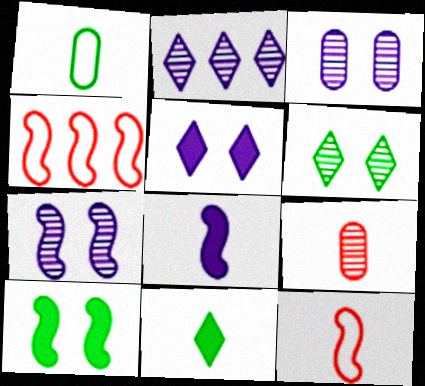[[3, 4, 11]]